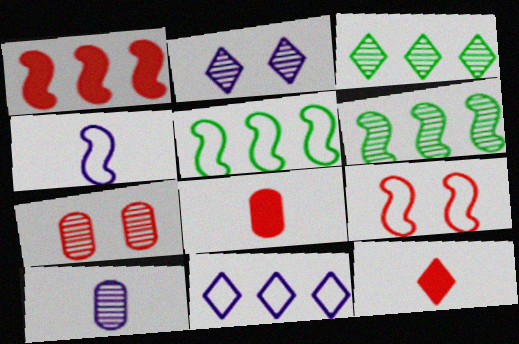[[2, 5, 8], 
[4, 5, 9]]